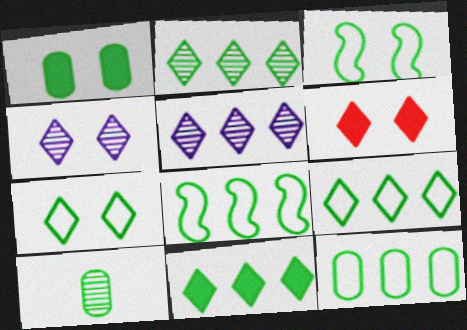[[1, 10, 12], 
[2, 9, 11], 
[3, 10, 11], 
[4, 6, 7], 
[8, 9, 12]]